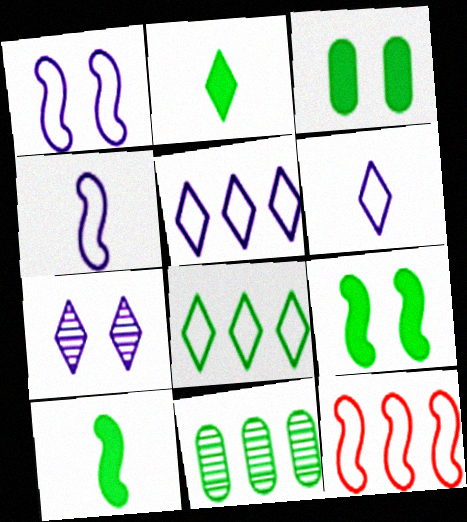[]